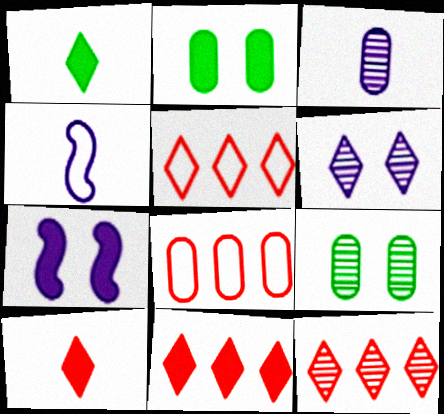[[1, 5, 6], 
[2, 3, 8], 
[2, 4, 12], 
[4, 9, 11], 
[5, 11, 12]]